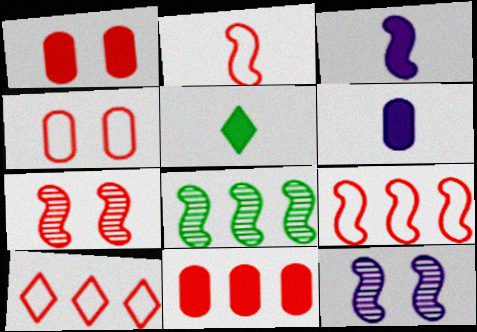[[2, 4, 10]]